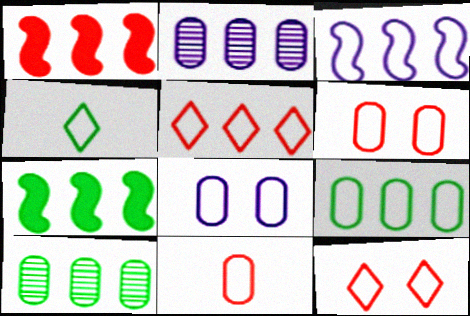[[2, 5, 7], 
[3, 4, 6], 
[3, 5, 9], 
[8, 9, 11]]